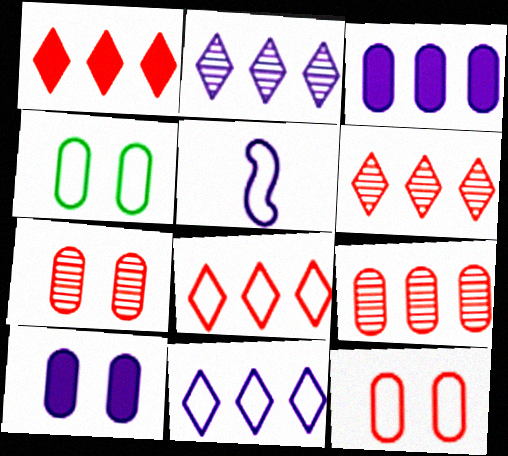[[1, 6, 8], 
[2, 5, 10], 
[4, 5, 8], 
[4, 7, 10]]